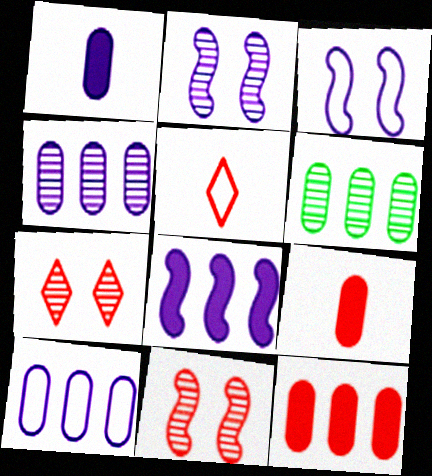[[5, 11, 12], 
[6, 10, 12]]